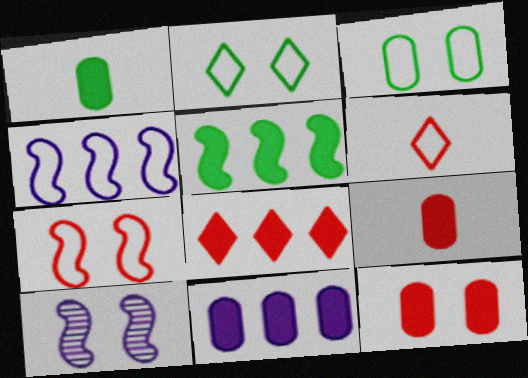[[1, 11, 12], 
[2, 10, 12], 
[3, 4, 6], 
[5, 8, 11]]